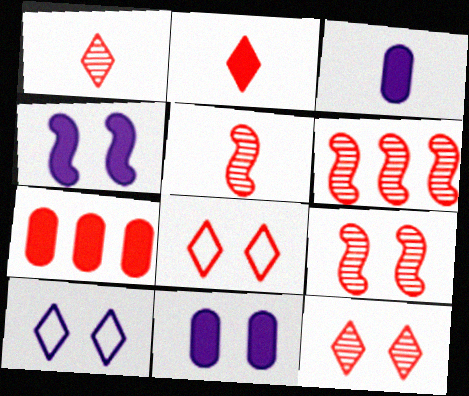[[5, 6, 9], 
[5, 7, 8]]